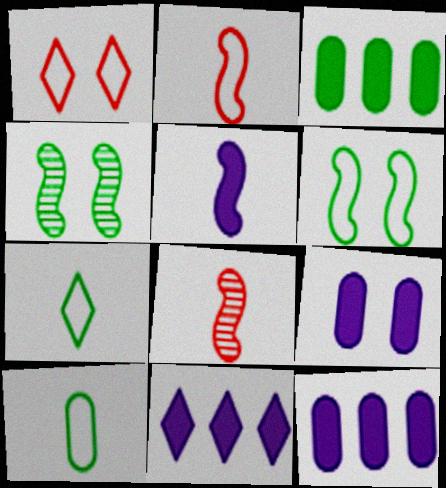[[1, 4, 9], 
[3, 4, 7], 
[5, 9, 11]]